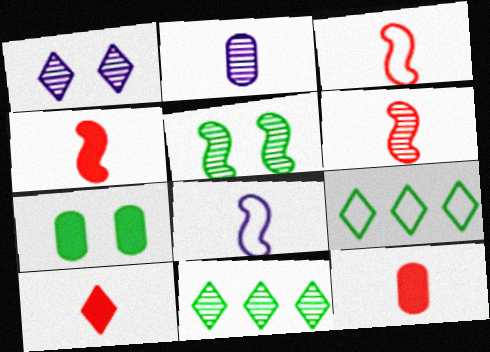[[1, 9, 10], 
[3, 4, 6], 
[4, 10, 12]]